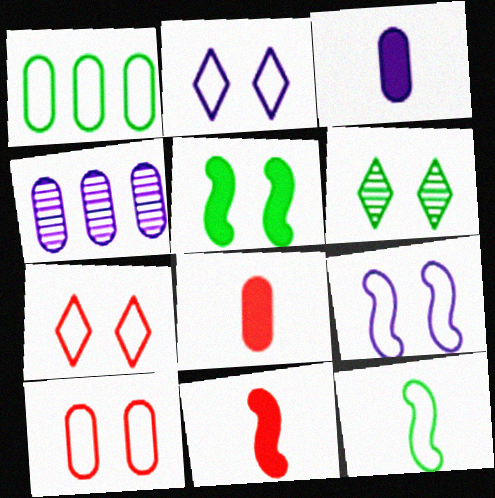[]